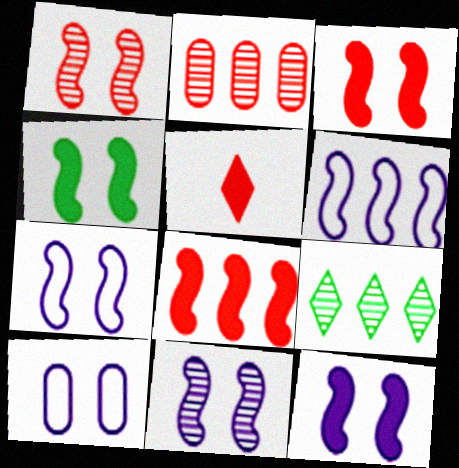[[1, 4, 7], 
[3, 4, 12], 
[7, 11, 12]]